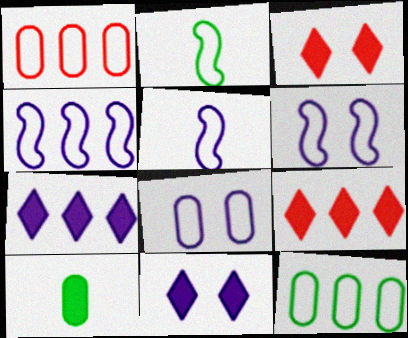[[4, 5, 6]]